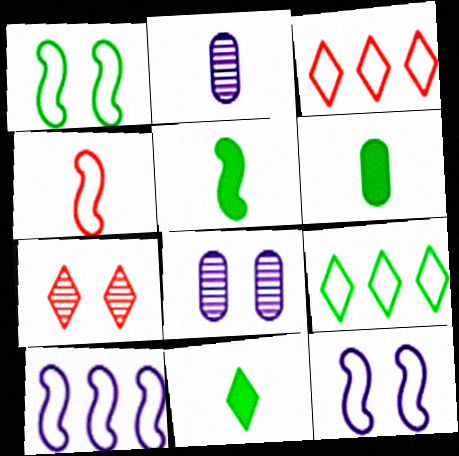[[1, 4, 10], 
[2, 4, 11], 
[3, 5, 8], 
[5, 6, 11], 
[6, 7, 10]]